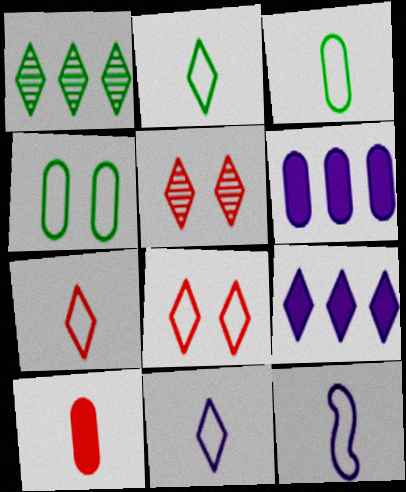[[2, 5, 9], 
[2, 7, 11], 
[3, 7, 12]]